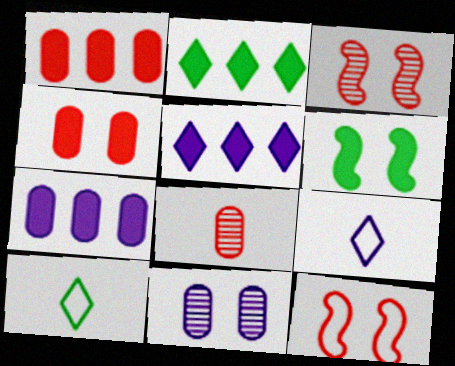[[3, 7, 10]]